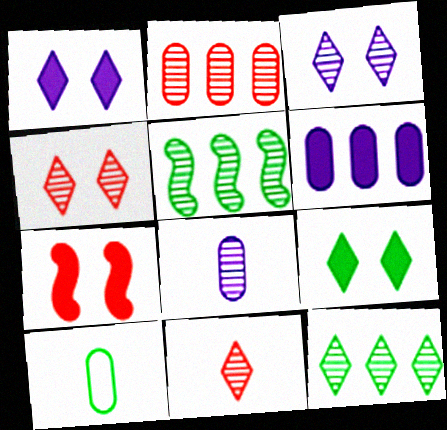[[3, 11, 12], 
[4, 5, 8], 
[5, 9, 10]]